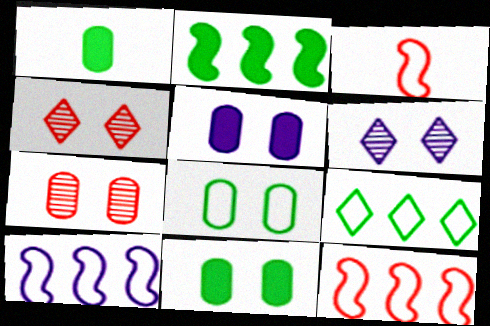[[1, 4, 10], 
[1, 6, 12], 
[5, 7, 8]]